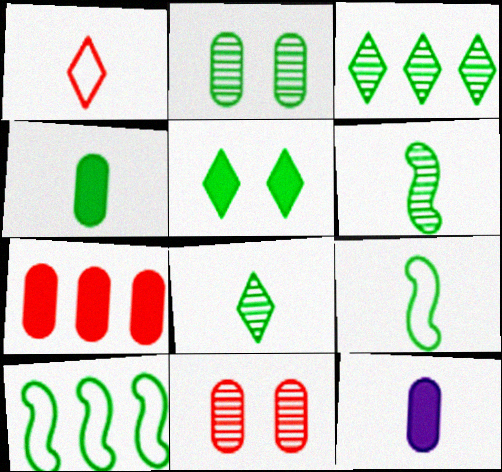[[1, 6, 12], 
[2, 3, 6], 
[4, 8, 9]]